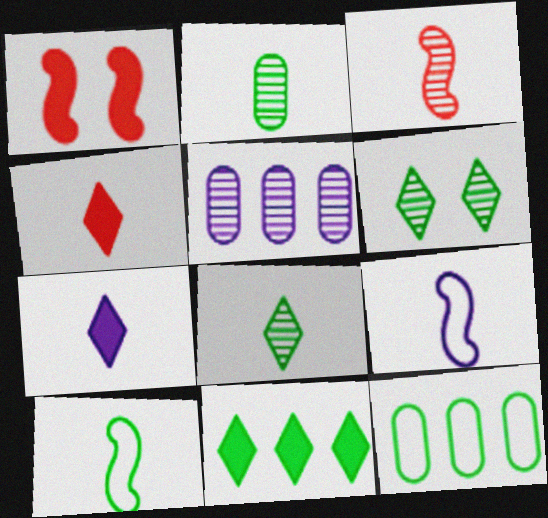[[2, 4, 9], 
[3, 5, 6]]